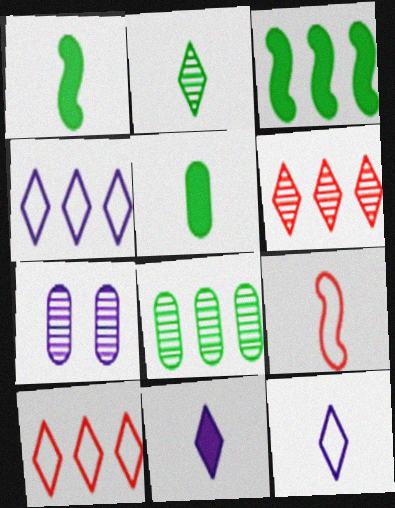[[1, 7, 10]]